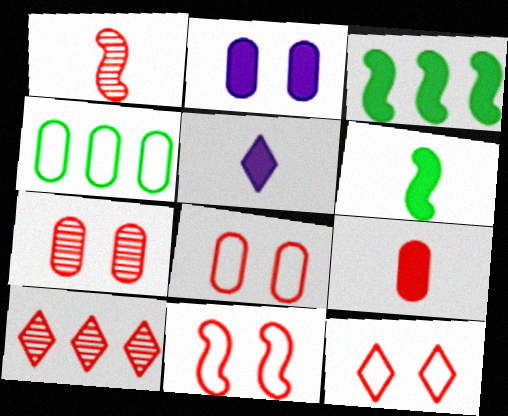[[1, 7, 10], 
[5, 6, 9], 
[8, 11, 12], 
[9, 10, 11]]